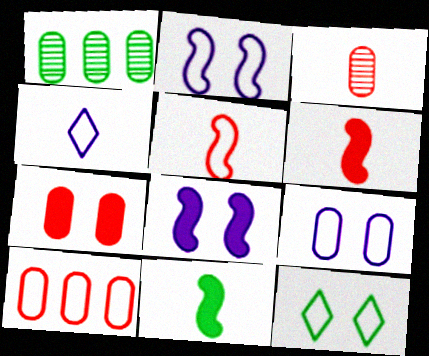[[1, 11, 12], 
[3, 4, 11], 
[3, 7, 10]]